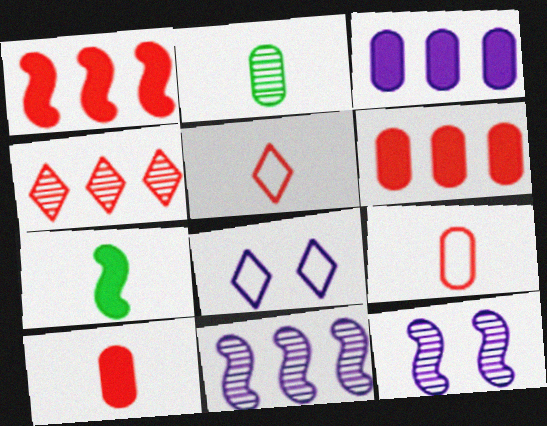[[1, 2, 8], 
[2, 4, 12]]